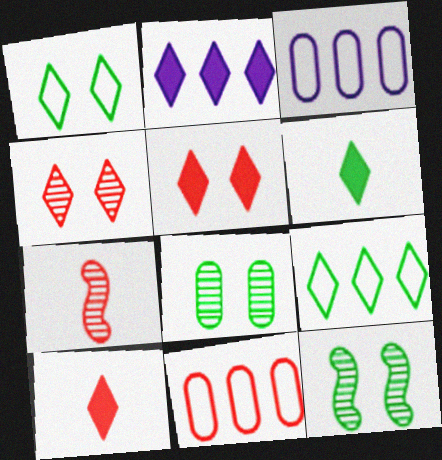[[2, 5, 6], 
[3, 10, 12], 
[5, 7, 11]]